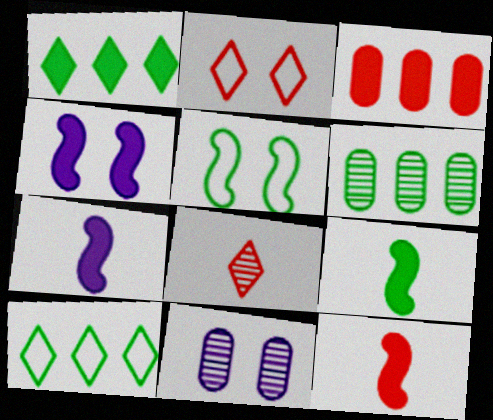[[2, 6, 7], 
[7, 9, 12], 
[10, 11, 12]]